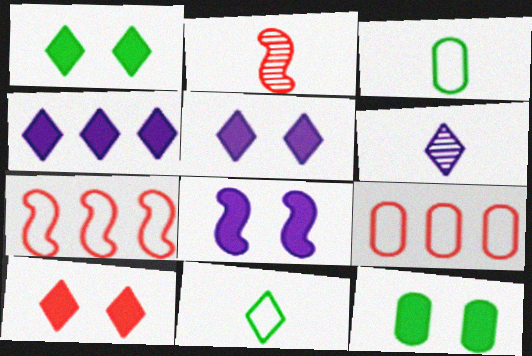[[1, 5, 10], 
[2, 9, 10], 
[6, 7, 12], 
[8, 10, 12]]